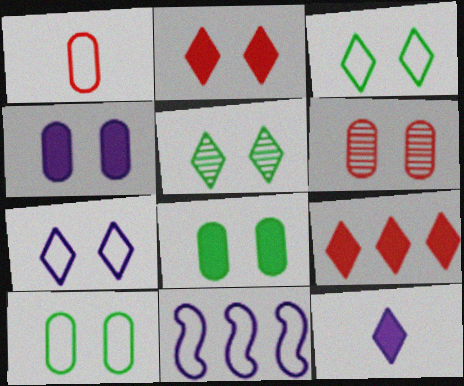[[1, 3, 11], 
[2, 5, 7], 
[4, 6, 10]]